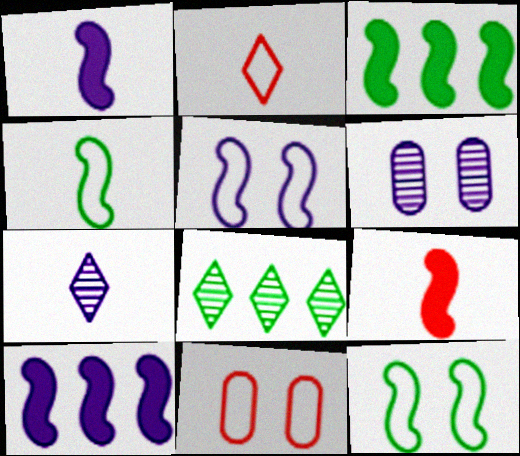[[1, 8, 11], 
[2, 3, 6], 
[3, 7, 11]]